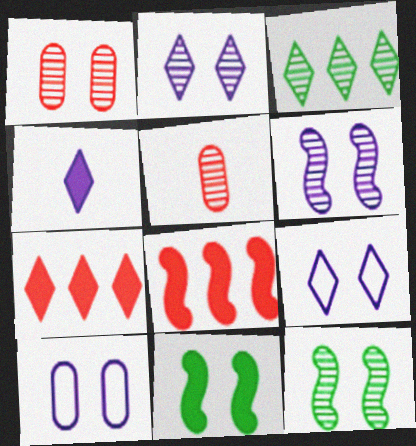[[1, 2, 12], 
[1, 9, 11], 
[3, 5, 6]]